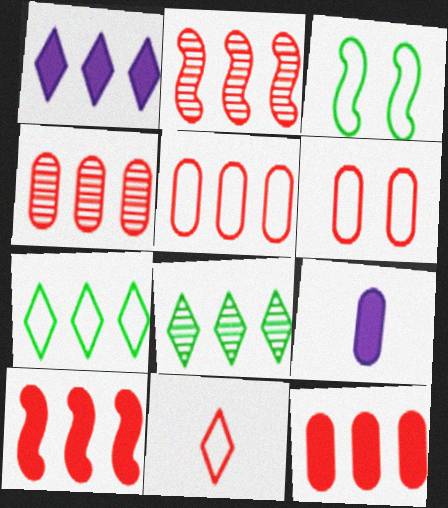[[4, 5, 12]]